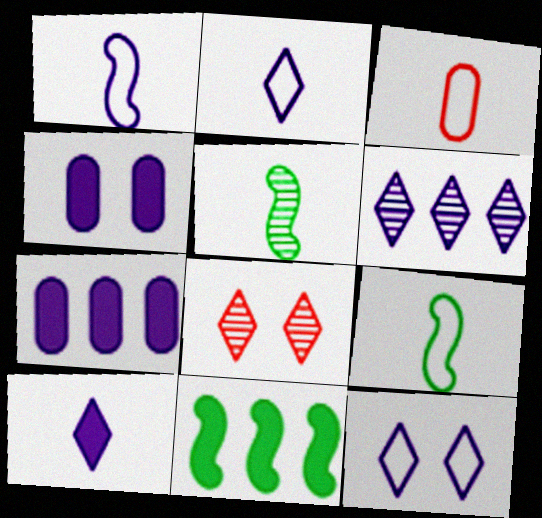[[1, 4, 6], 
[2, 3, 9], 
[3, 5, 10], 
[6, 10, 12], 
[7, 8, 9]]